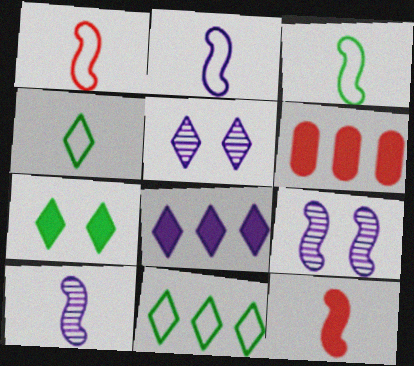[[1, 2, 3], 
[3, 5, 6], 
[3, 10, 12], 
[4, 6, 9]]